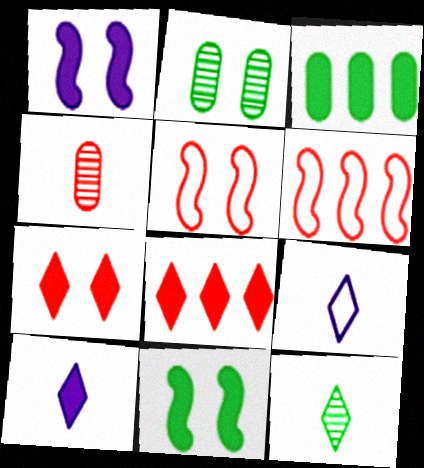[[2, 6, 10], 
[4, 5, 8], 
[4, 6, 7]]